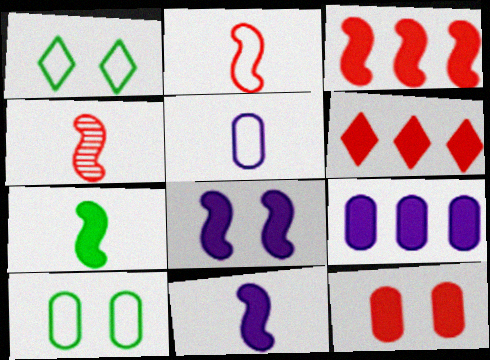[[1, 4, 9], 
[3, 7, 8]]